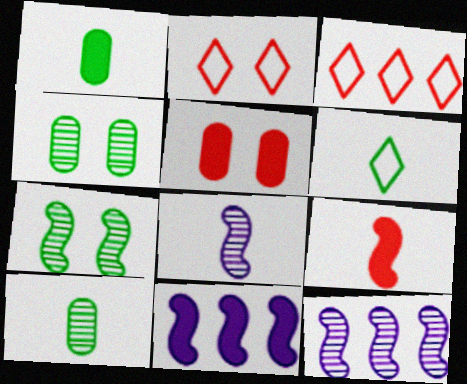[[1, 2, 12], 
[2, 10, 11], 
[5, 6, 12]]